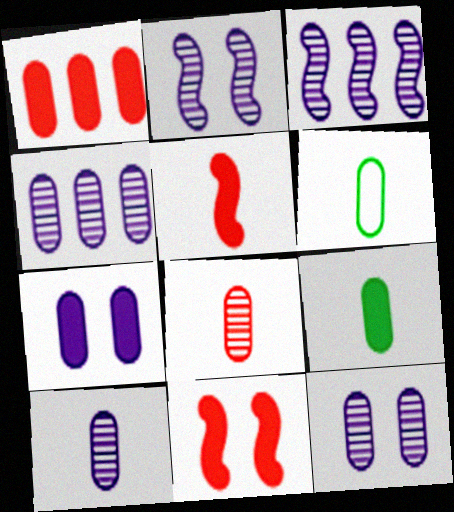[[1, 6, 12], 
[1, 7, 9], 
[4, 10, 12]]